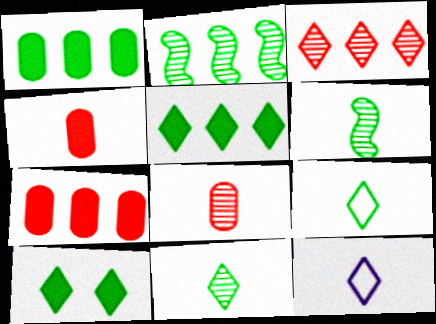[[3, 10, 12], 
[4, 6, 12]]